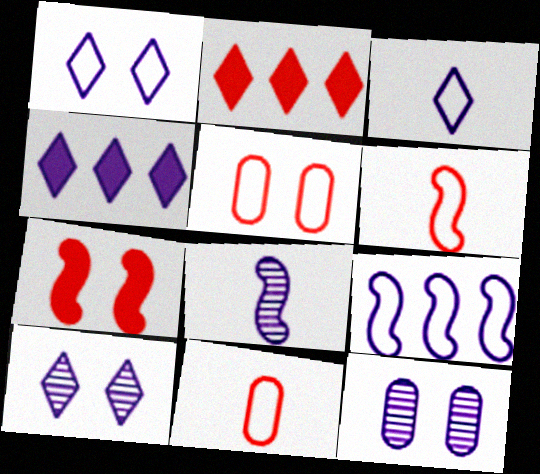[[3, 4, 10]]